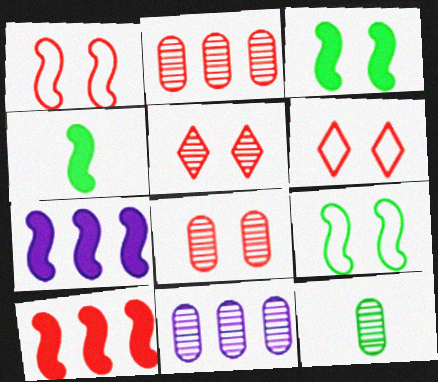[[4, 6, 11], 
[6, 7, 12], 
[8, 11, 12]]